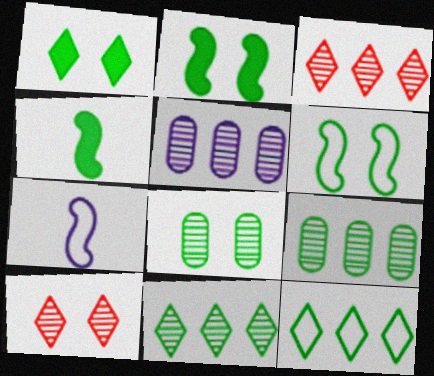[[1, 6, 8], 
[4, 8, 12]]